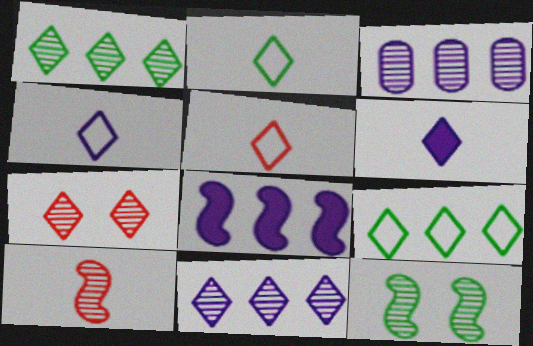[[2, 4, 5], 
[6, 7, 9]]